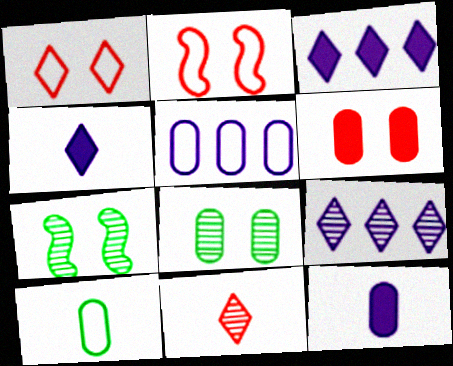[]